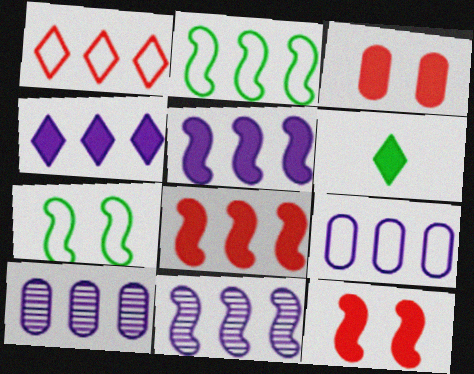[[1, 2, 9], 
[2, 8, 11], 
[3, 5, 6], 
[4, 9, 11]]